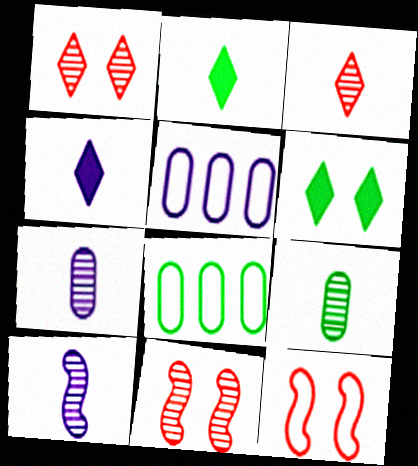[[2, 5, 11], 
[3, 9, 10], 
[4, 8, 11]]